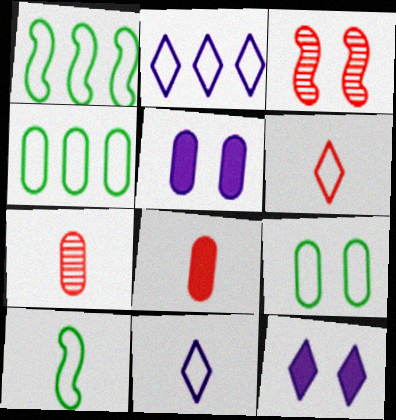[[1, 7, 12], 
[3, 9, 12], 
[4, 5, 7]]